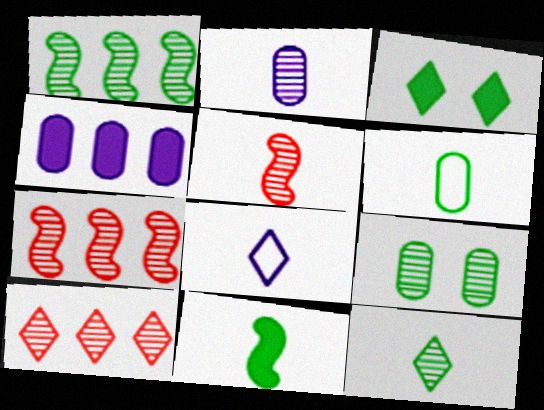[[1, 3, 6], 
[1, 9, 12], 
[2, 5, 12], 
[3, 8, 10], 
[6, 11, 12]]